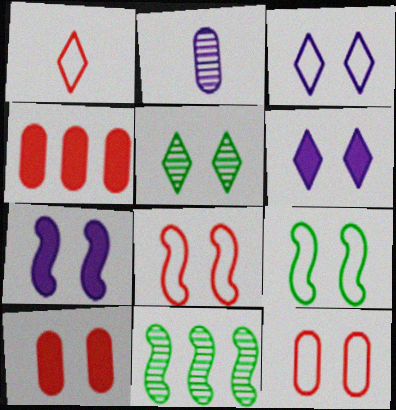[[3, 9, 12], 
[5, 7, 12]]